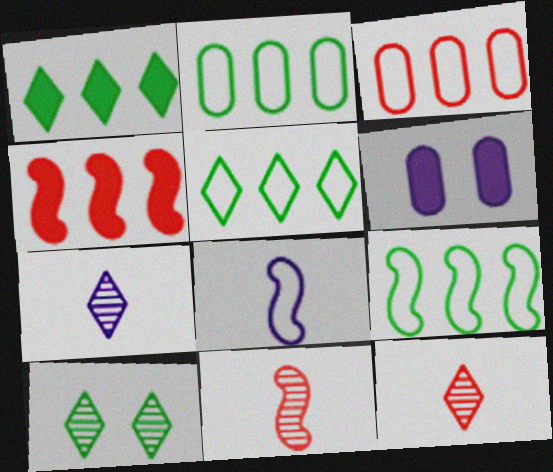[[2, 5, 9], 
[5, 6, 11], 
[6, 9, 12]]